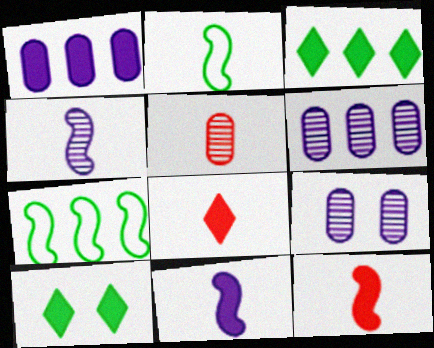[[1, 10, 12], 
[2, 4, 12], 
[7, 8, 9]]